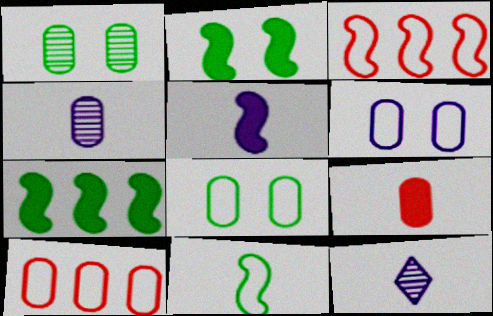[[2, 10, 12], 
[9, 11, 12]]